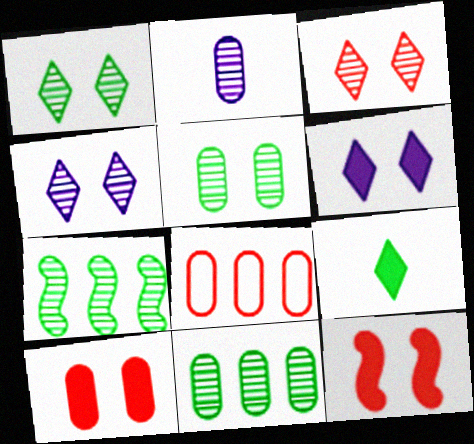[[1, 3, 4], 
[2, 3, 7]]